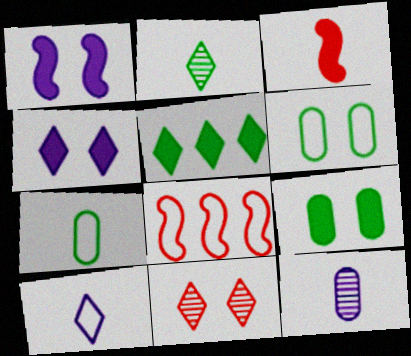[[1, 6, 11], 
[5, 10, 11], 
[6, 8, 10]]